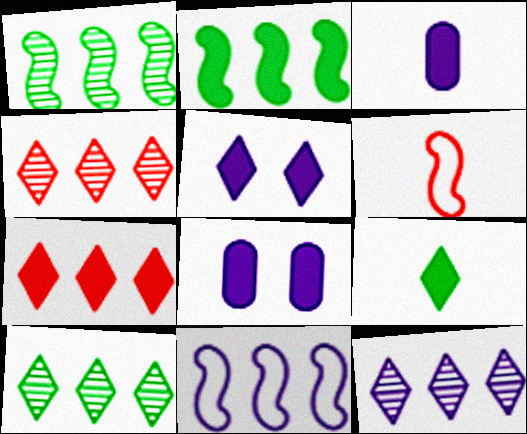[[4, 10, 12], 
[5, 7, 9], 
[6, 8, 10]]